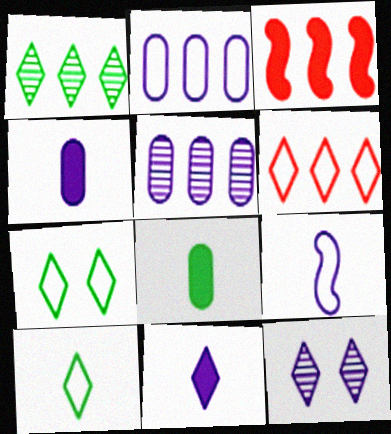[[1, 2, 3]]